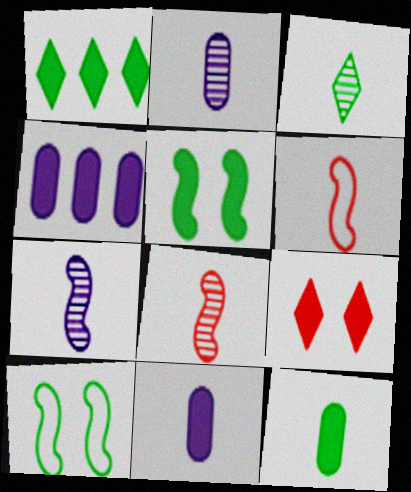[[1, 5, 12], 
[2, 3, 8], 
[3, 6, 11]]